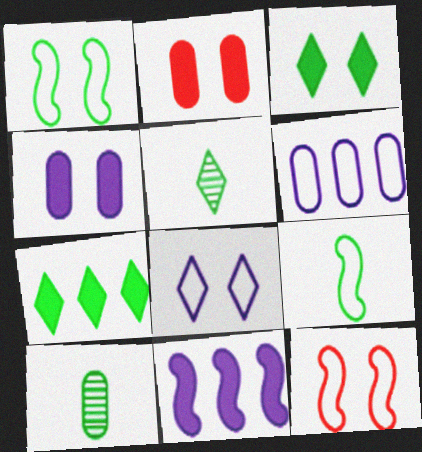[[1, 7, 10], 
[2, 6, 10]]